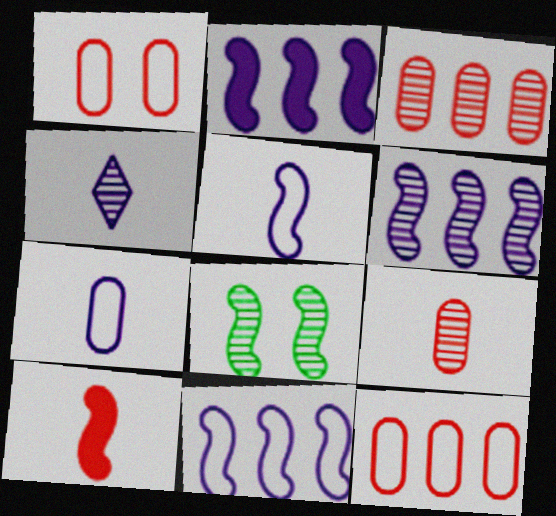[[2, 6, 11], 
[3, 4, 8], 
[8, 10, 11]]